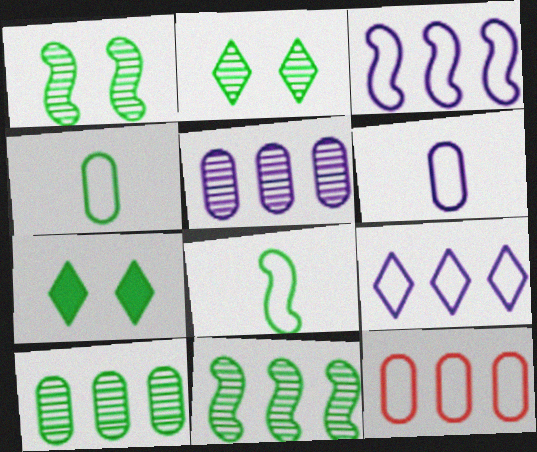[[4, 7, 11], 
[7, 8, 10]]